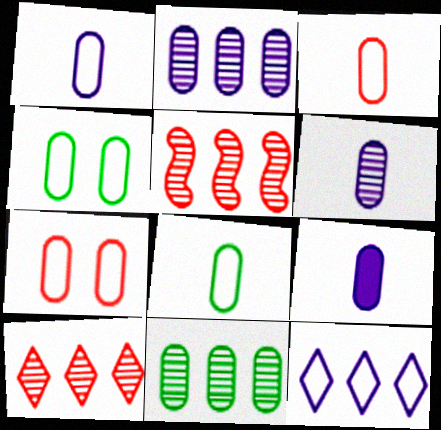[[1, 3, 8], 
[1, 6, 9], 
[7, 9, 11]]